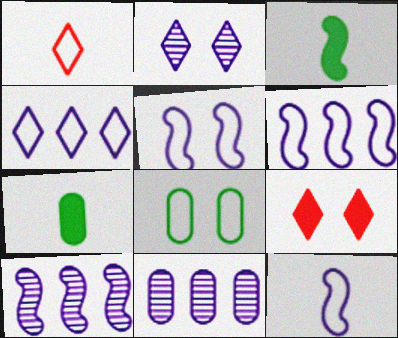[[1, 6, 8], 
[5, 6, 12]]